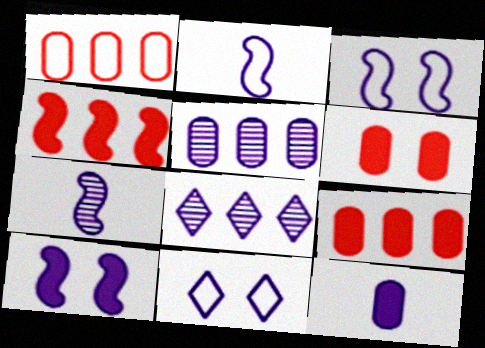[[3, 8, 12]]